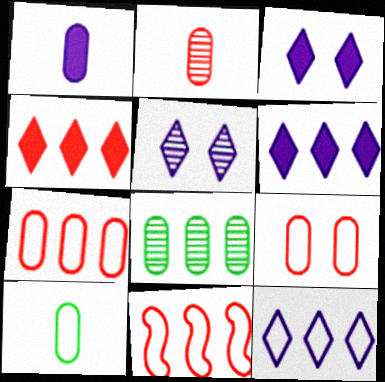[[1, 2, 10], 
[1, 8, 9], 
[6, 8, 11]]